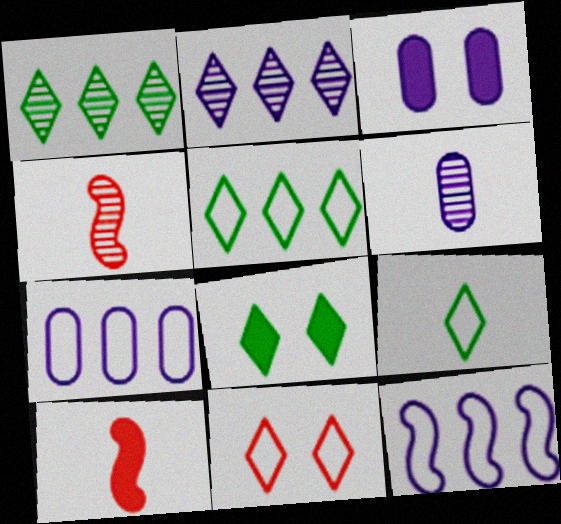[[1, 8, 9], 
[3, 4, 5], 
[3, 6, 7], 
[4, 7, 8], 
[6, 9, 10]]